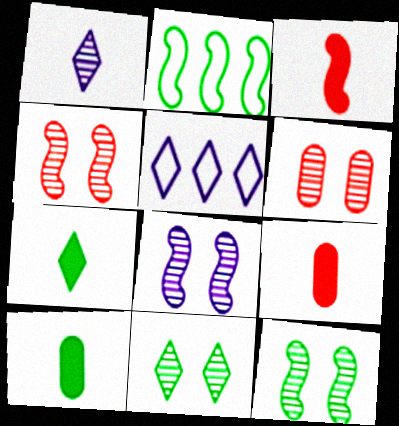[[2, 3, 8], 
[2, 10, 11], 
[4, 5, 10], 
[4, 8, 12], 
[5, 9, 12], 
[6, 8, 11]]